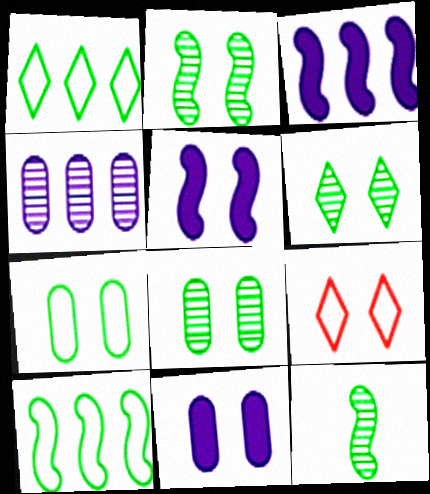[[2, 6, 8], 
[2, 9, 11], 
[5, 8, 9]]